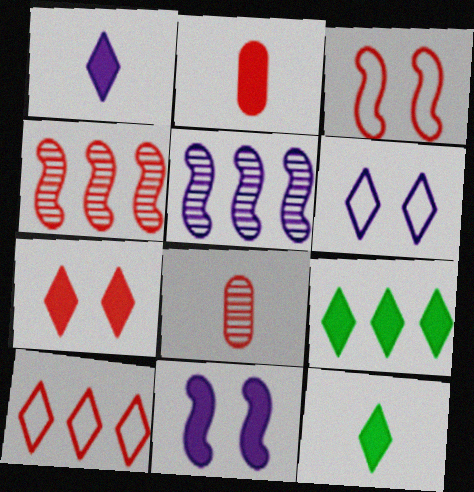[[1, 7, 9], 
[2, 9, 11]]